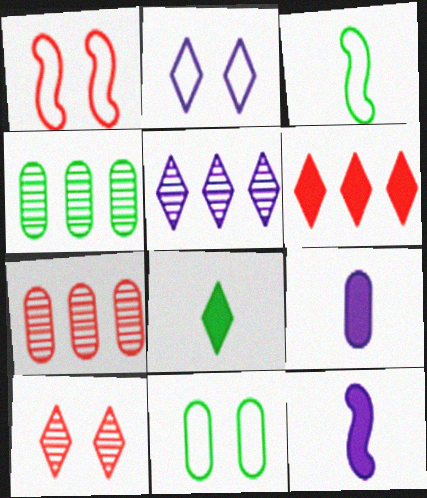[[1, 2, 11], 
[7, 9, 11]]